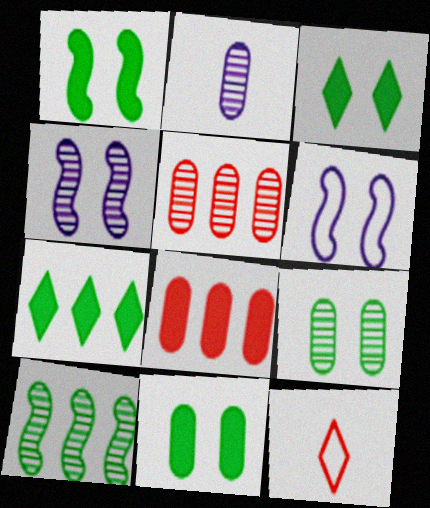[[1, 3, 11], 
[2, 5, 9]]